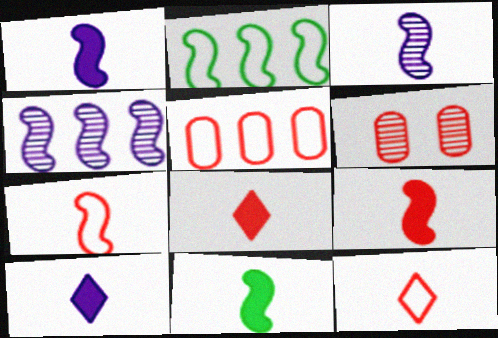[[1, 9, 11], 
[2, 6, 10], 
[3, 7, 11]]